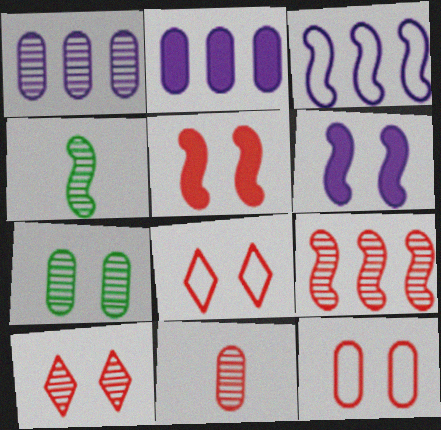[[1, 4, 10], 
[1, 7, 11], 
[2, 4, 8], 
[3, 4, 5], 
[5, 10, 12], 
[6, 7, 8], 
[9, 10, 11]]